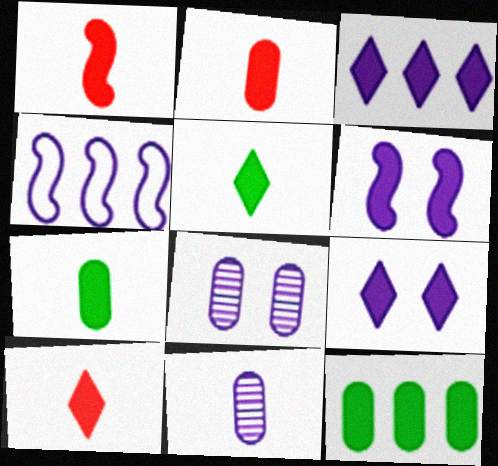[[1, 2, 10], 
[1, 9, 12], 
[4, 9, 11], 
[6, 10, 12]]